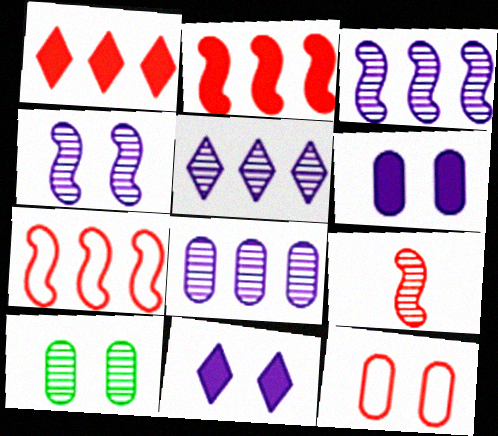[[1, 9, 12], 
[3, 5, 8], 
[5, 9, 10], 
[6, 10, 12]]